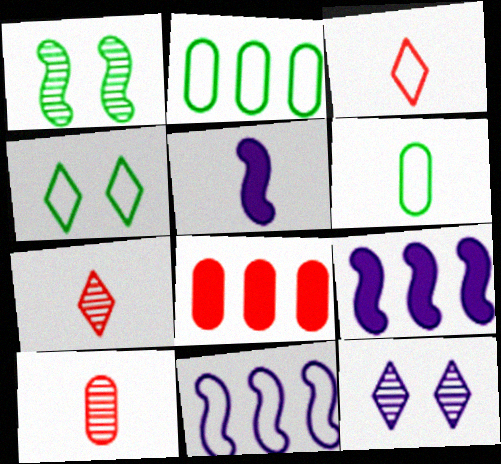[[4, 9, 10], 
[5, 6, 7]]